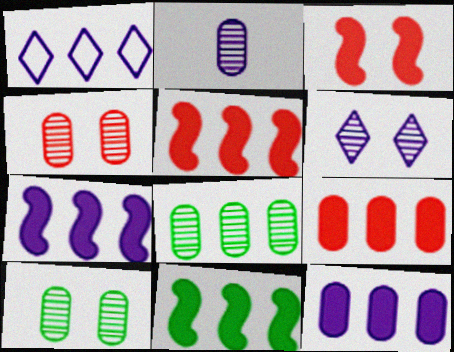[[1, 5, 8], 
[2, 4, 8], 
[5, 7, 11]]